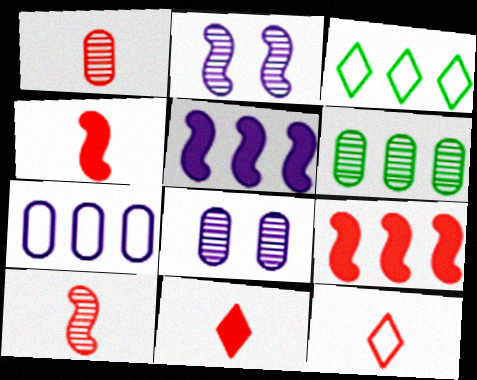[[1, 4, 12], 
[1, 6, 8], 
[3, 4, 8]]